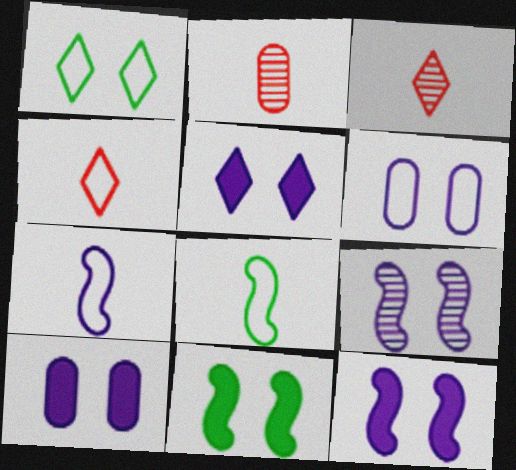[[5, 6, 9], 
[5, 10, 12]]